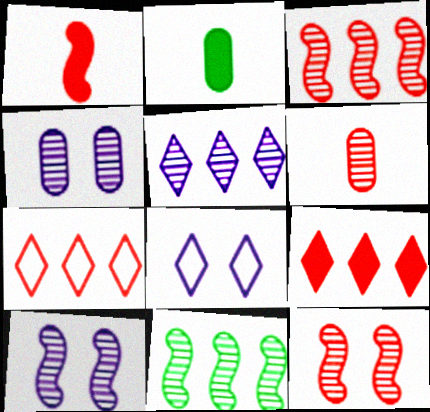[[2, 3, 8], 
[2, 7, 10]]